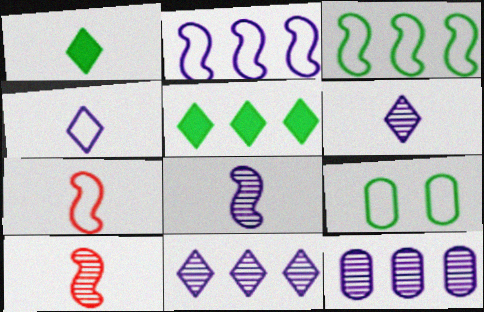[]